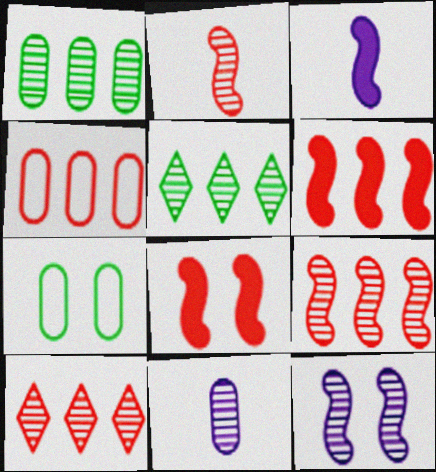[[3, 7, 10], 
[4, 6, 10]]